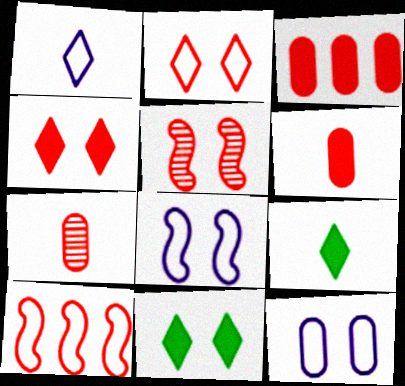[[4, 7, 10], 
[5, 11, 12]]